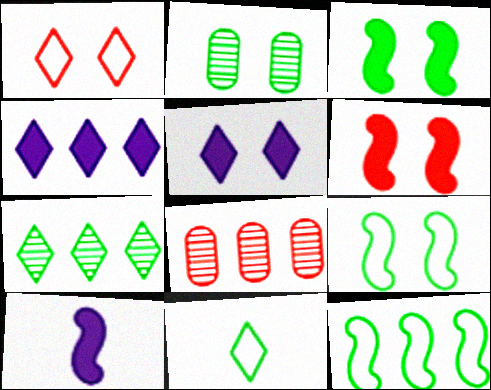[[4, 8, 12]]